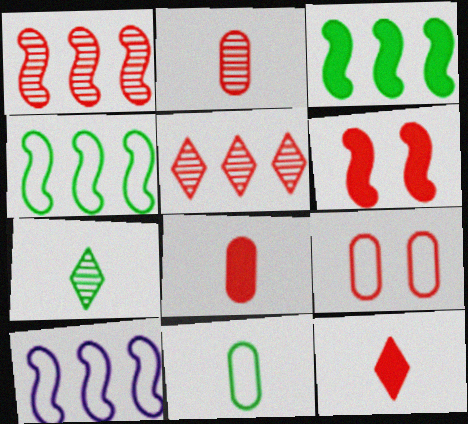[[1, 3, 10], 
[1, 9, 12]]